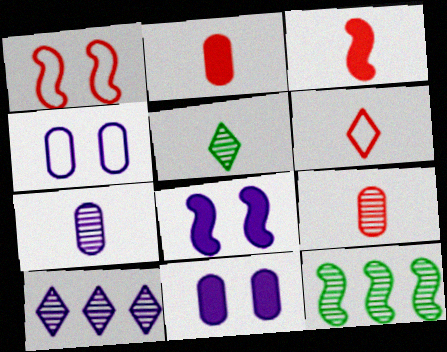[[3, 6, 9], 
[6, 11, 12]]